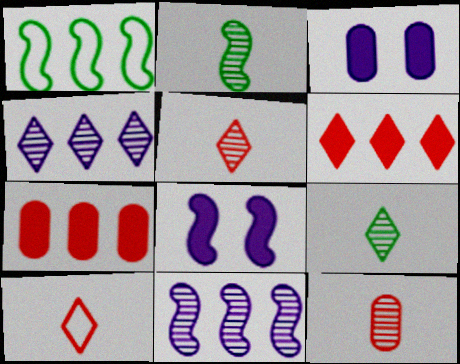[[1, 3, 5], 
[1, 4, 7]]